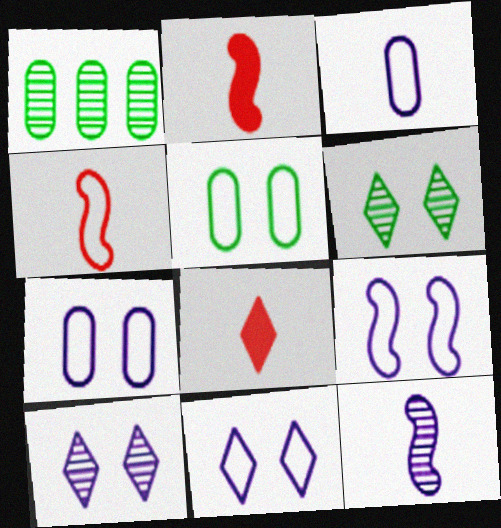[[1, 2, 11], 
[1, 8, 9], 
[7, 9, 11]]